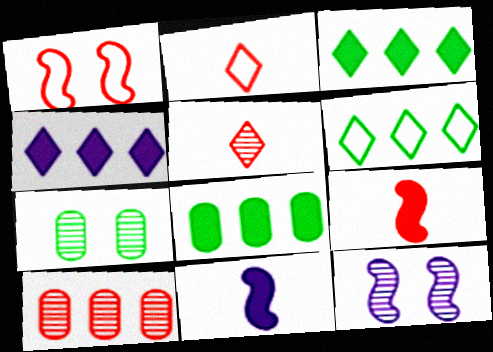[[2, 8, 12]]